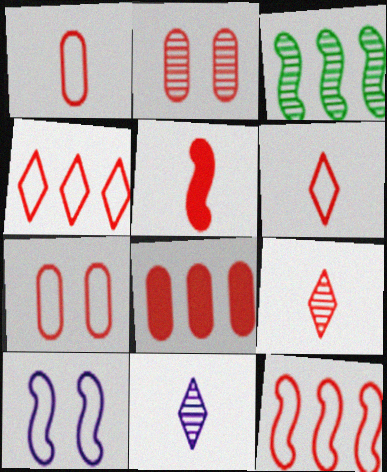[[1, 2, 8], 
[1, 5, 9], 
[2, 3, 11], 
[2, 4, 5], 
[3, 5, 10], 
[6, 7, 12]]